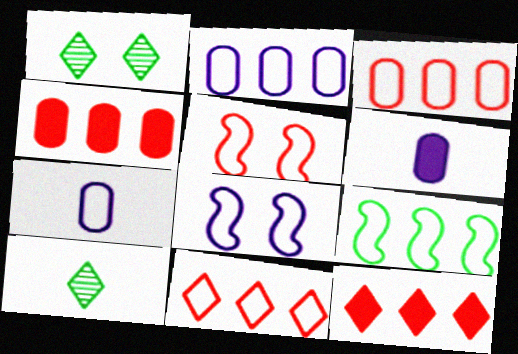[[2, 9, 11], 
[4, 8, 10]]